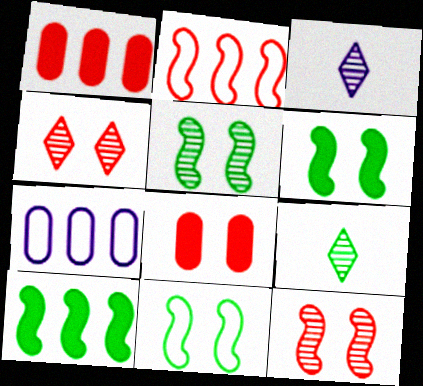[[1, 3, 11], 
[5, 6, 11]]